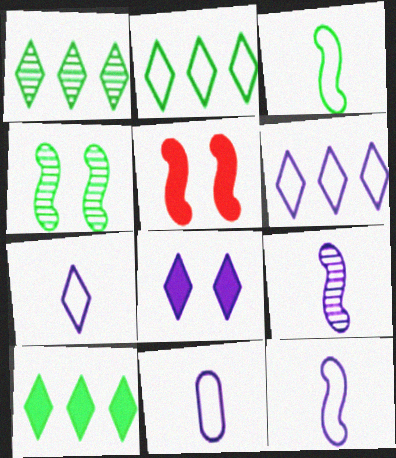[[1, 2, 10], 
[1, 5, 11], 
[7, 11, 12]]